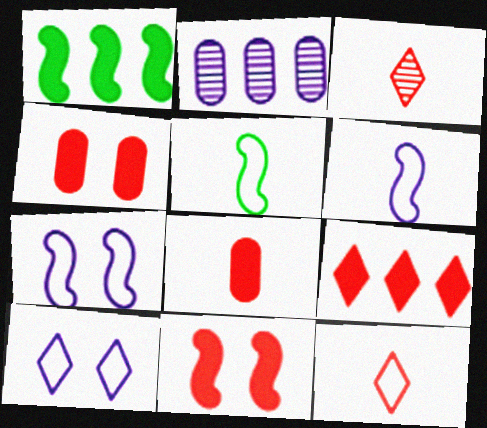[[8, 9, 11]]